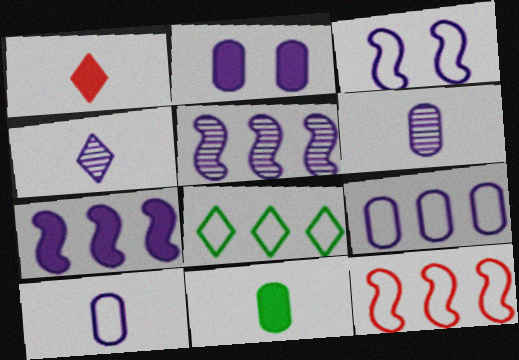[[2, 6, 9], 
[8, 9, 12]]